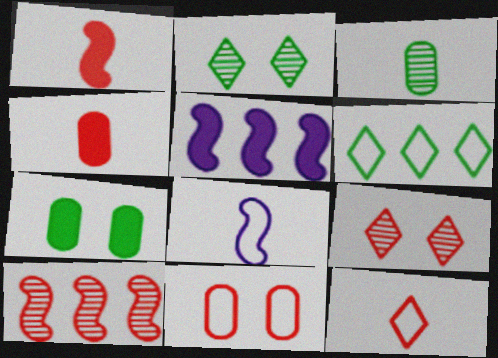[[6, 8, 11]]